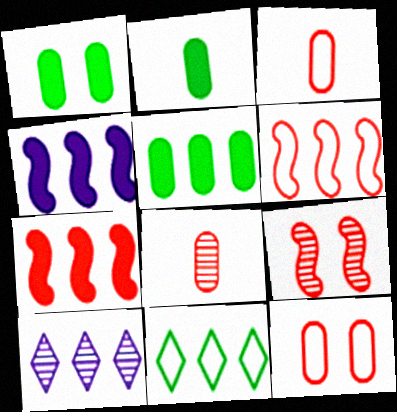[[1, 2, 5], 
[5, 6, 10]]